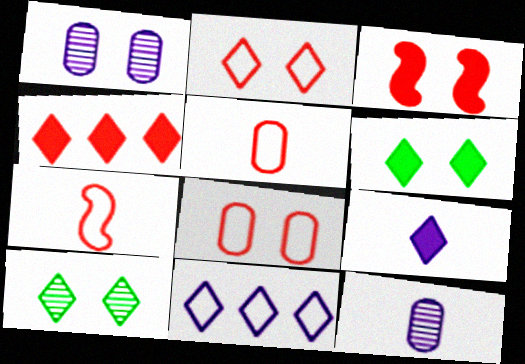[[4, 6, 9]]